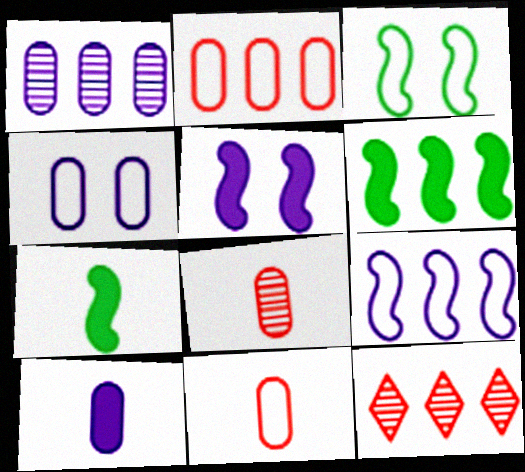[[1, 4, 10], 
[3, 10, 12], 
[4, 7, 12]]